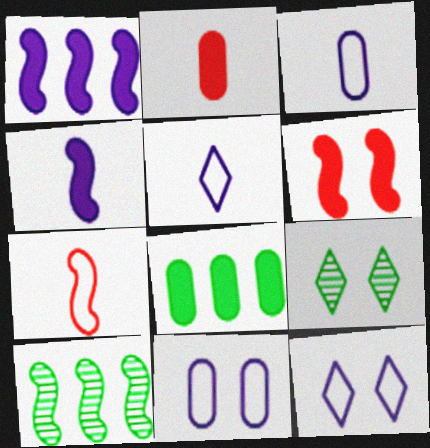[[2, 10, 12], 
[6, 9, 11]]